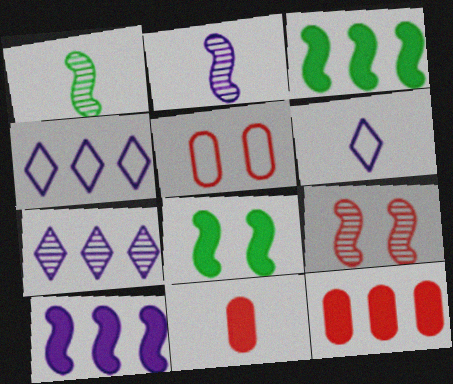[[1, 6, 11]]